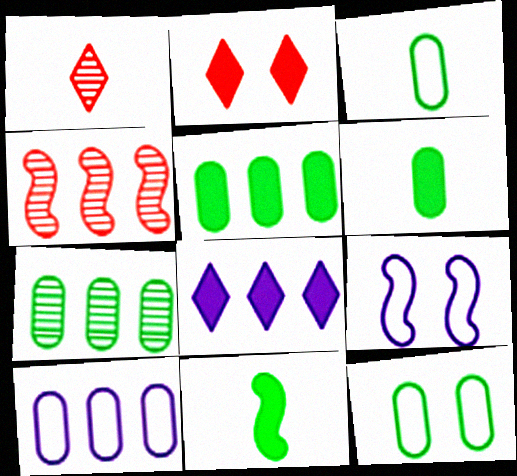[[1, 5, 9], 
[4, 9, 11], 
[6, 7, 12]]